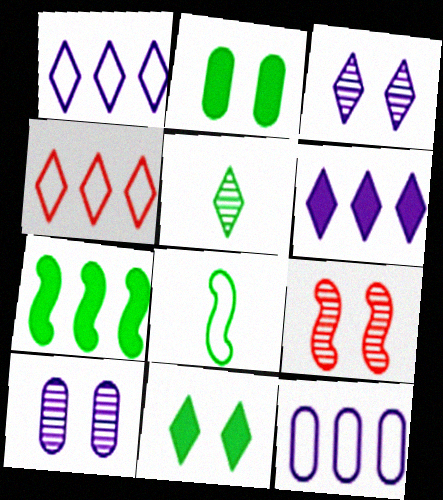[]